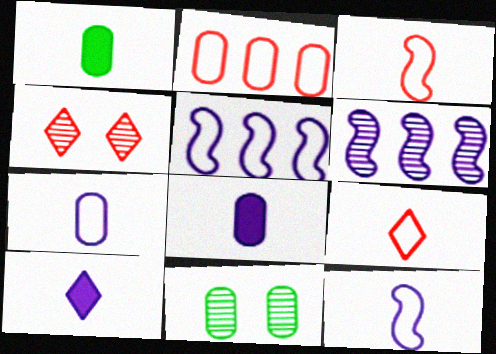[[1, 4, 5], 
[2, 8, 11]]